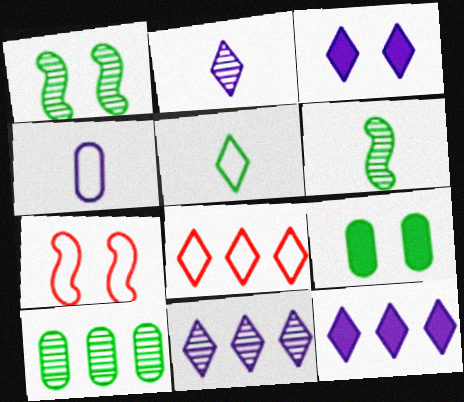[]